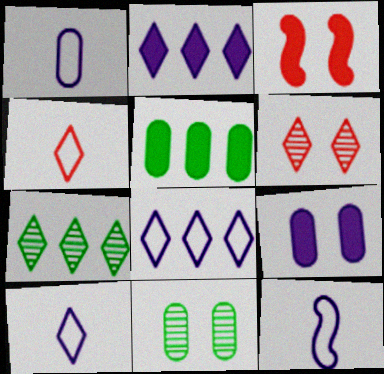[[1, 3, 7], 
[1, 10, 12], 
[5, 6, 12]]